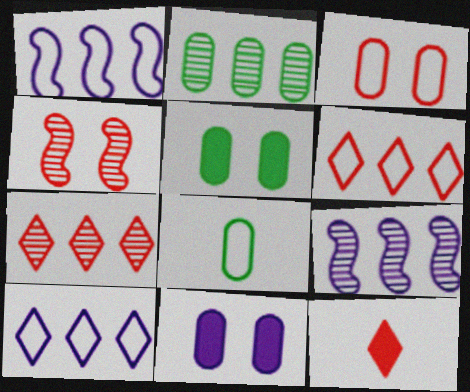[[2, 5, 8], 
[2, 7, 9]]